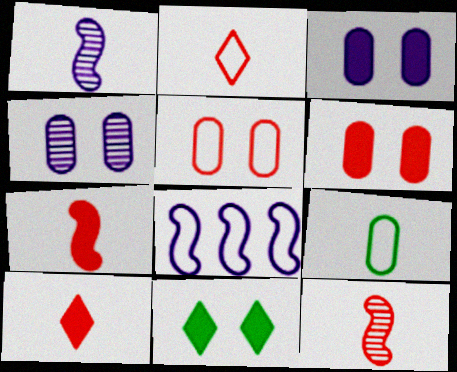[[1, 9, 10]]